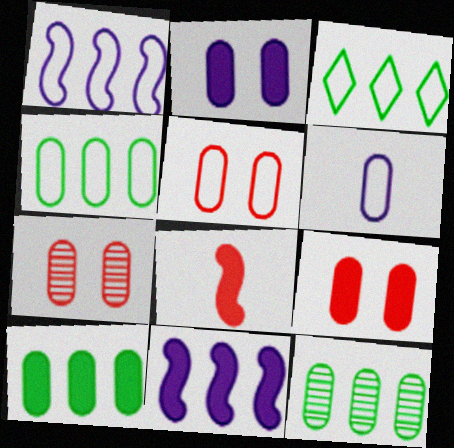[[4, 5, 6], 
[4, 10, 12], 
[5, 7, 9], 
[6, 7, 10], 
[6, 9, 12]]